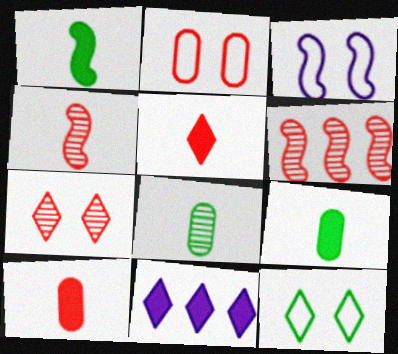[[1, 3, 6], 
[2, 3, 12], 
[2, 5, 6]]